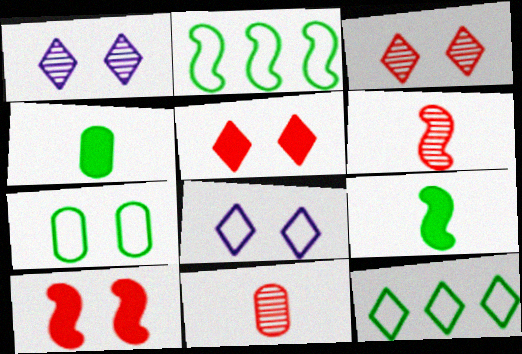[[1, 7, 10]]